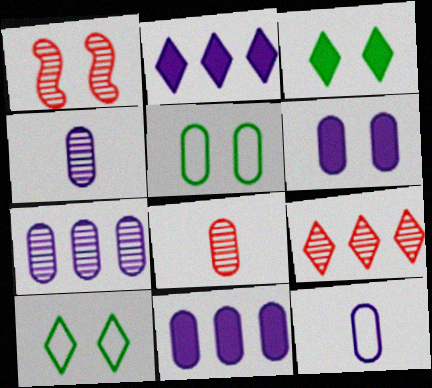[[1, 6, 10], 
[1, 8, 9], 
[5, 8, 11], 
[6, 7, 12]]